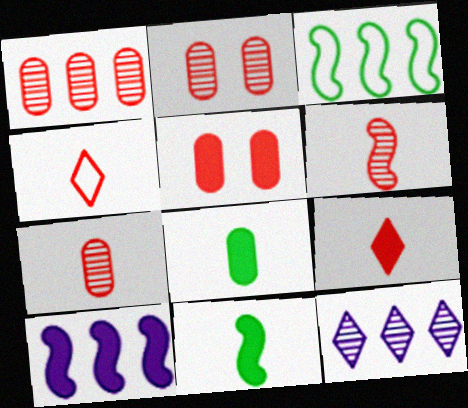[[1, 2, 7]]